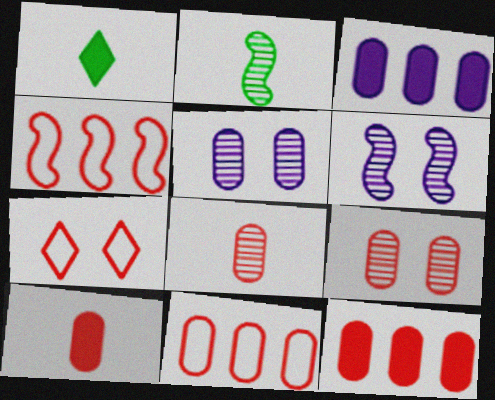[[1, 4, 5], 
[1, 6, 11], 
[2, 3, 7], 
[9, 10, 11]]